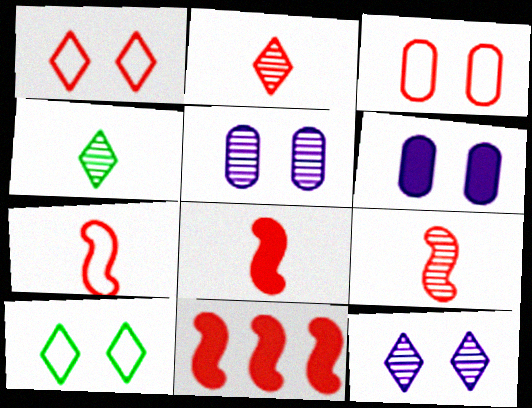[[2, 3, 11], 
[7, 8, 9]]